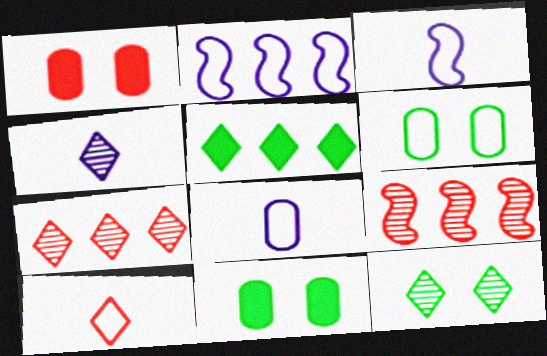[[1, 9, 10], 
[2, 6, 10], 
[3, 7, 11], 
[4, 7, 12]]